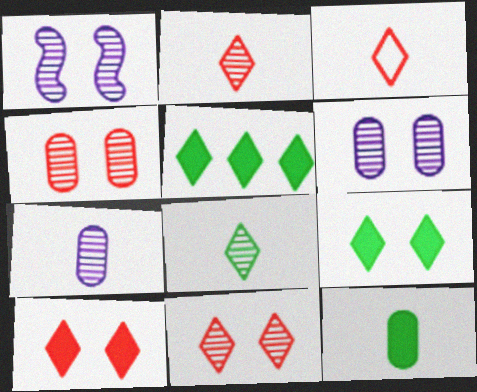[]